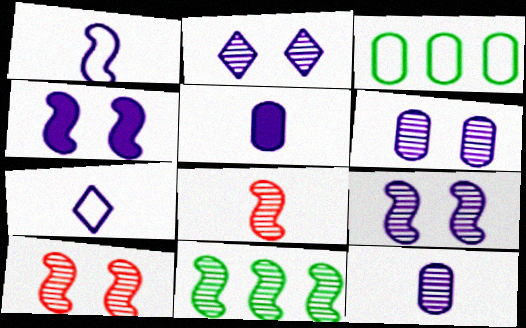[[2, 6, 9], 
[8, 9, 11]]